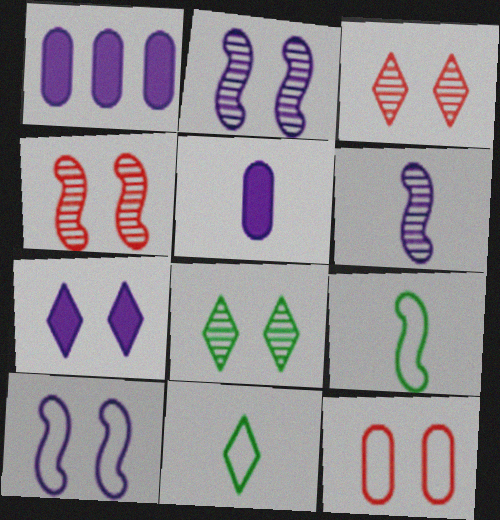[[1, 3, 9], 
[1, 4, 11]]